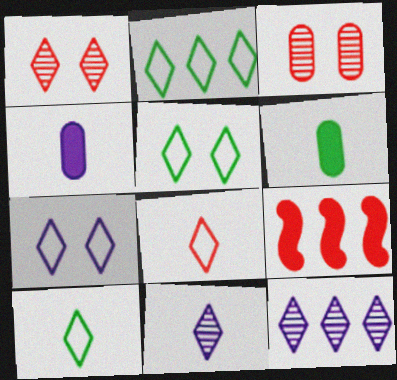[[2, 5, 10], 
[2, 7, 8], 
[3, 8, 9]]